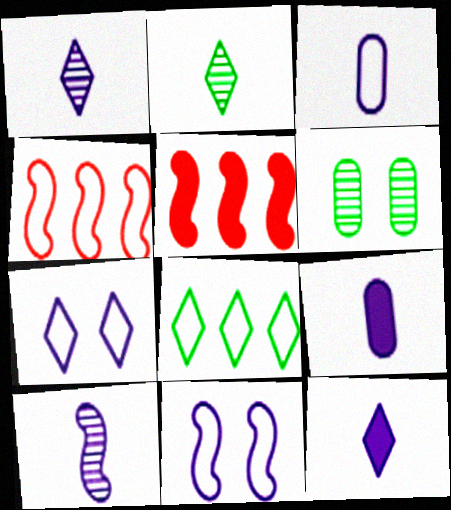[[3, 10, 12], 
[4, 6, 12]]